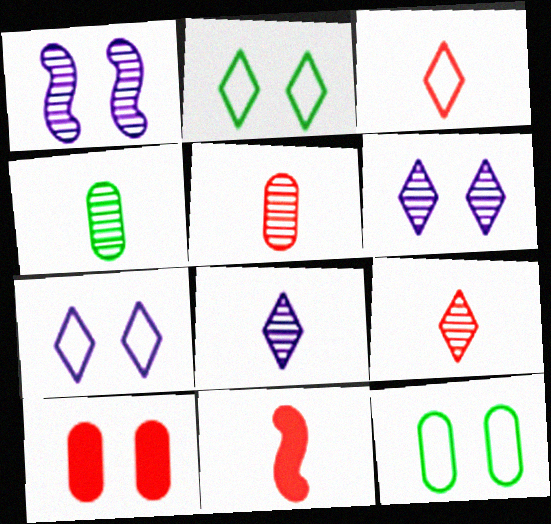[[1, 2, 10], 
[3, 5, 11]]